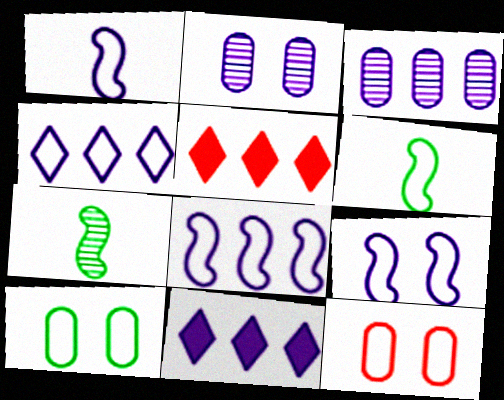[[1, 2, 11], 
[1, 8, 9], 
[2, 5, 6], 
[3, 8, 11], 
[4, 6, 12], 
[7, 11, 12]]